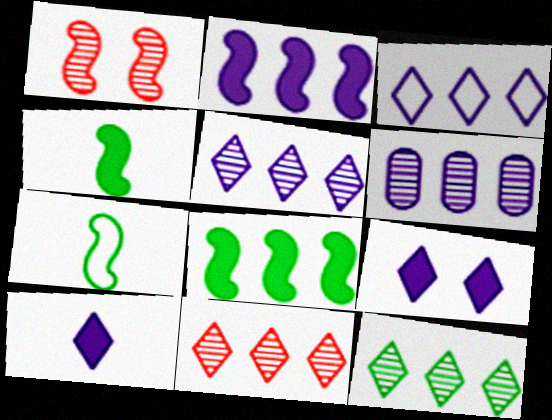[[1, 2, 7], 
[2, 3, 6], 
[5, 11, 12]]